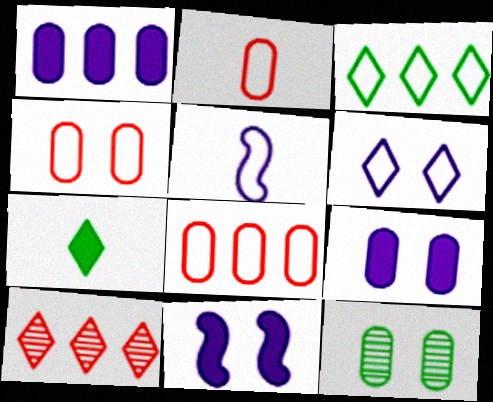[[1, 2, 12], 
[2, 4, 8], 
[3, 4, 5], 
[4, 9, 12], 
[6, 7, 10]]